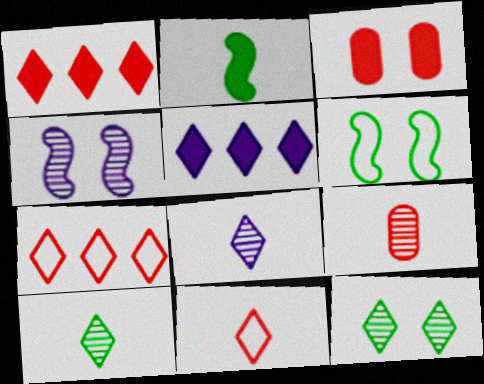[[2, 3, 5], 
[5, 6, 9], 
[5, 11, 12]]